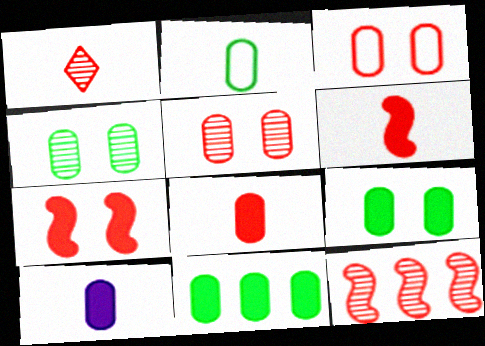[[1, 5, 12], 
[2, 4, 11]]